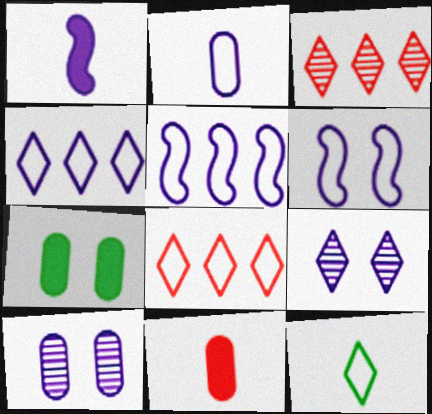[[1, 4, 10], 
[2, 4, 6]]